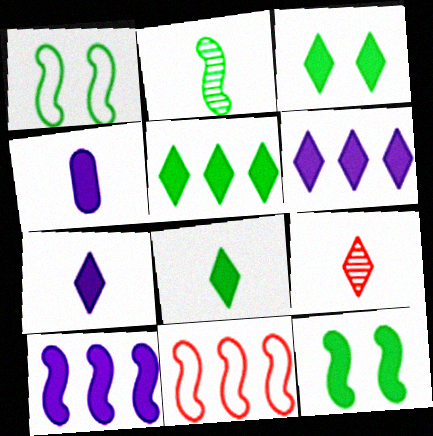[[3, 5, 8]]